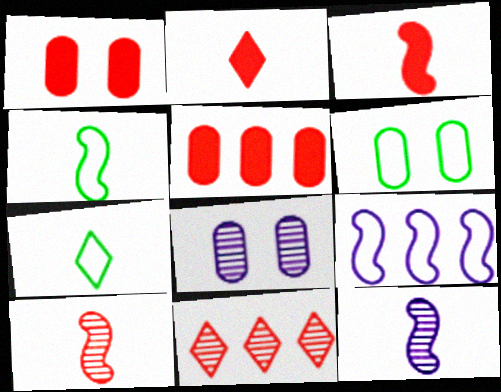[[1, 6, 8], 
[3, 4, 12]]